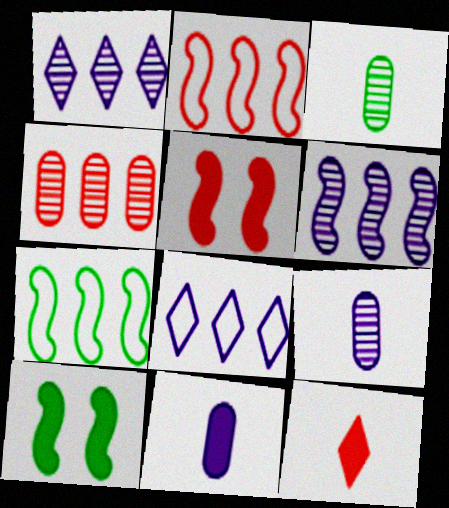[[3, 5, 8]]